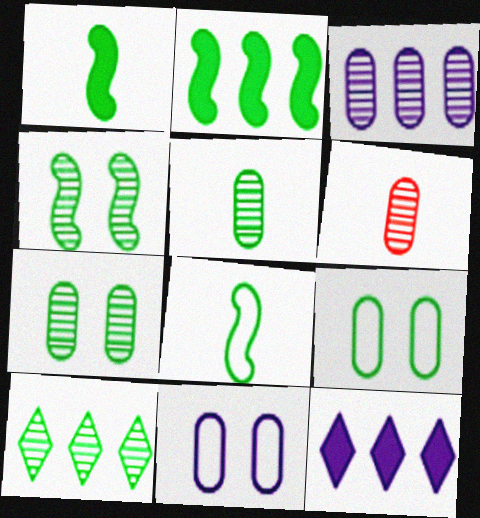[[1, 9, 10], 
[2, 4, 8], 
[3, 6, 7], 
[4, 5, 10]]